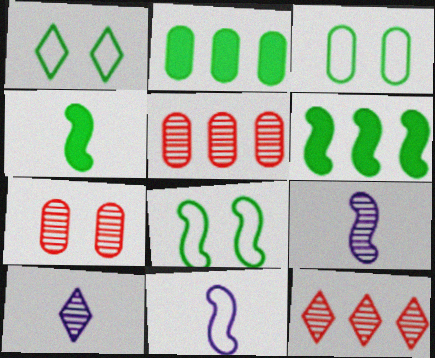[[1, 3, 8]]